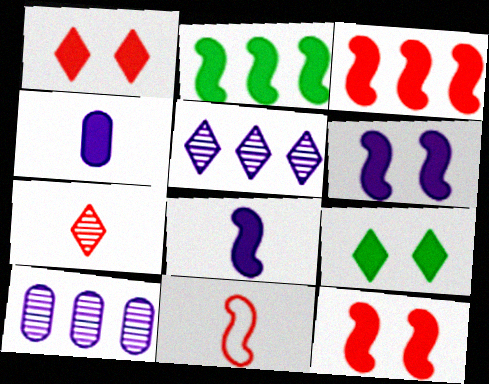[[1, 2, 4], 
[2, 8, 12], 
[3, 4, 9], 
[9, 10, 11]]